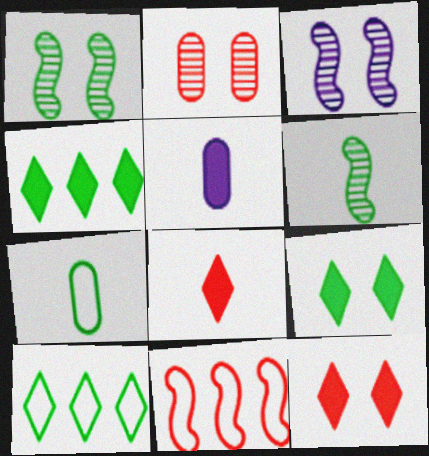[[1, 4, 7], 
[2, 8, 11]]